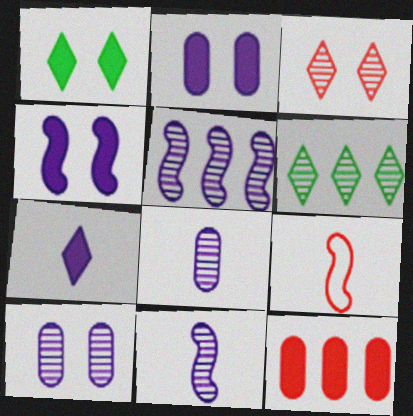[[2, 6, 9], 
[3, 9, 12]]